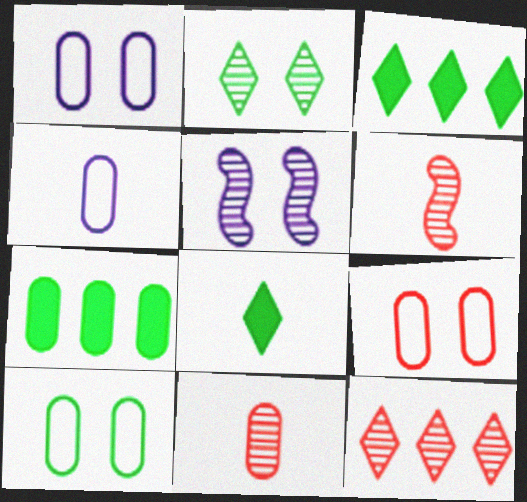[[1, 3, 6], 
[1, 7, 11], 
[1, 9, 10], 
[4, 6, 8]]